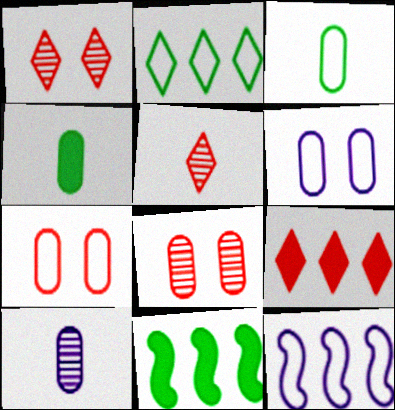[[1, 4, 12], 
[5, 6, 11]]